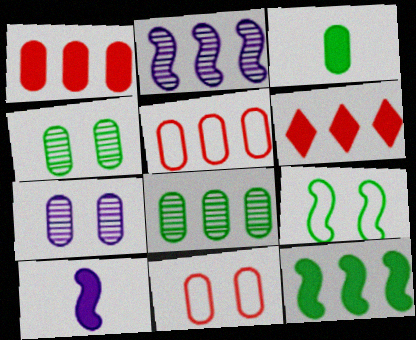[[3, 5, 7]]